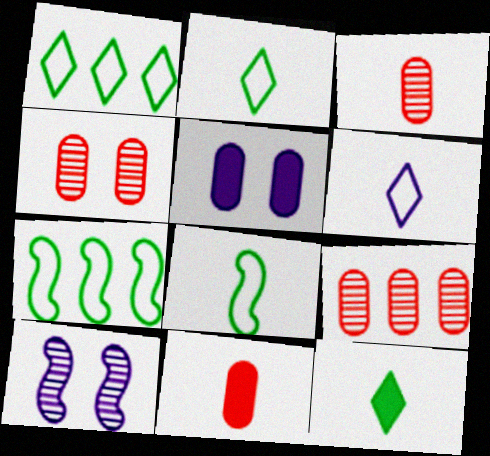[[1, 10, 11], 
[3, 4, 9]]